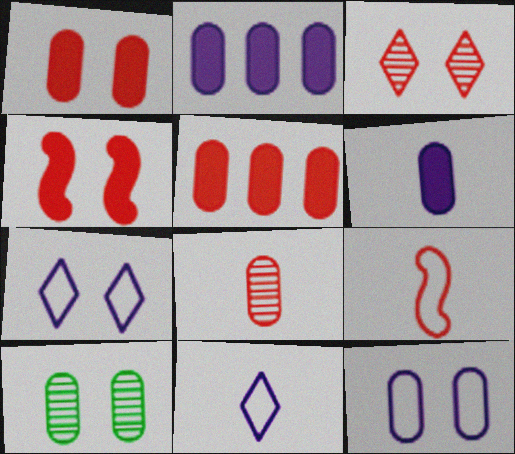[[1, 10, 12], 
[3, 5, 9], 
[4, 7, 10]]